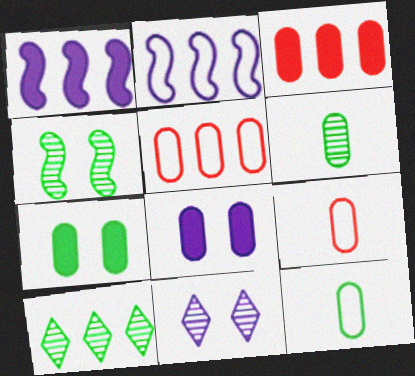[[1, 5, 10], 
[2, 3, 10], 
[4, 6, 10], 
[5, 6, 8]]